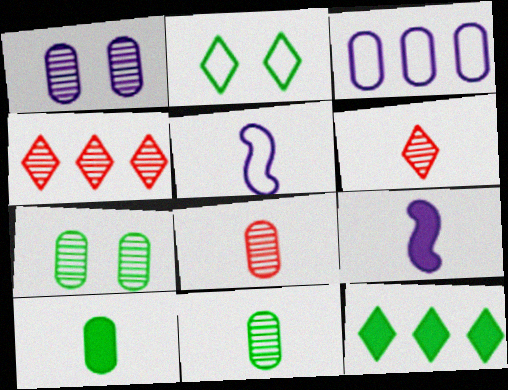[[5, 6, 10]]